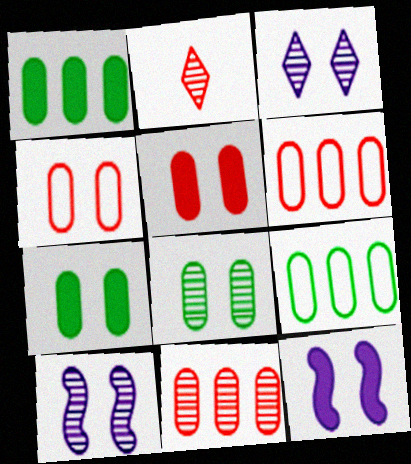[[2, 9, 12]]